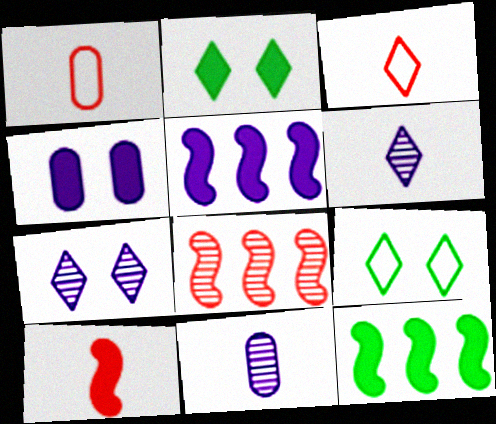[[1, 7, 12]]